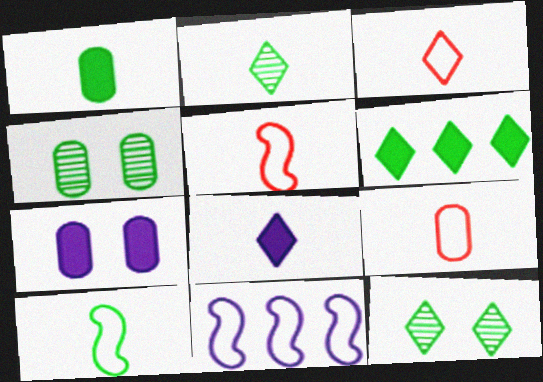[[1, 2, 10], 
[2, 3, 8], 
[3, 5, 9], 
[4, 6, 10]]